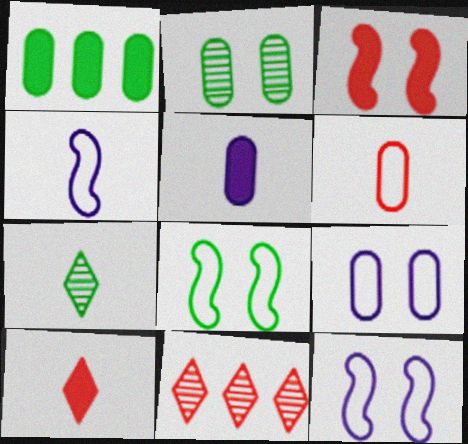[[1, 7, 8], 
[3, 6, 11], 
[5, 8, 11]]